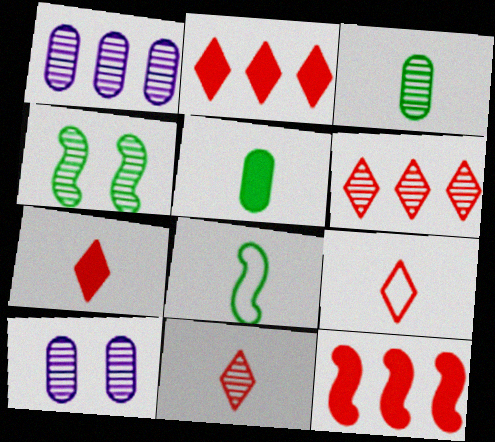[[1, 4, 11], 
[2, 8, 10], 
[7, 9, 11]]